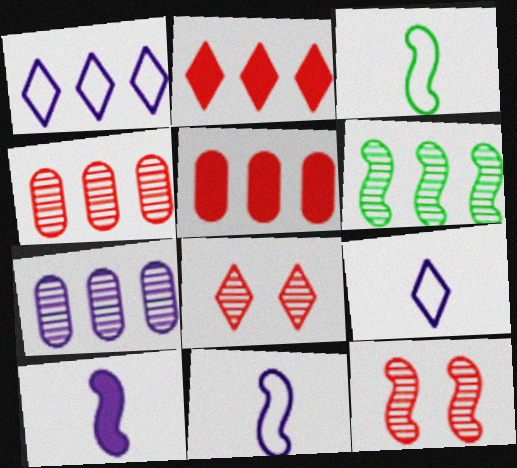[[1, 5, 6]]